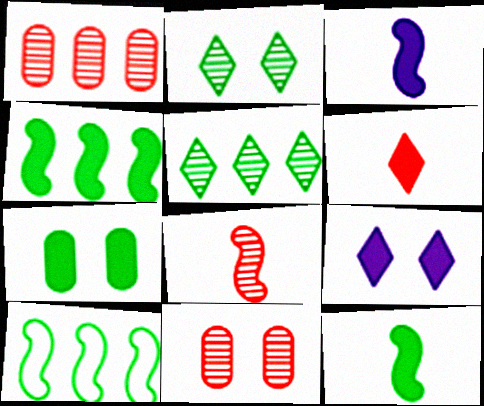[]